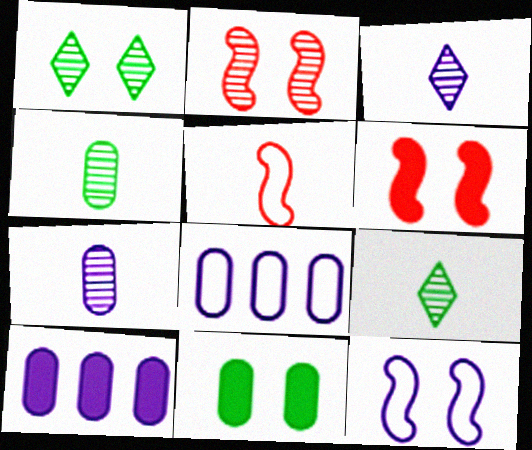[[1, 5, 10], 
[3, 10, 12], 
[6, 8, 9]]